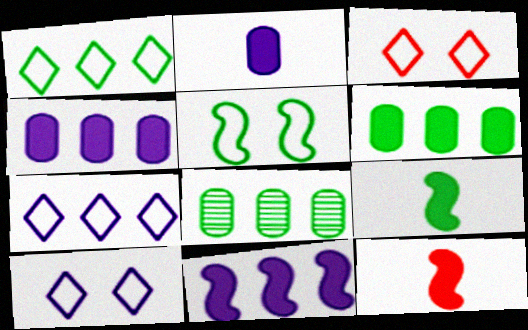[[8, 10, 12]]